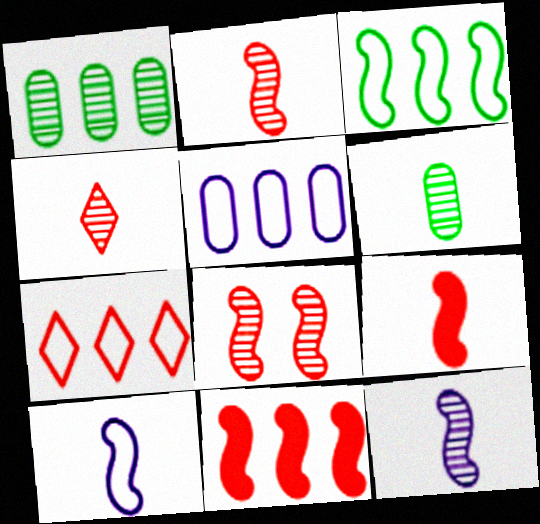[[3, 5, 7], 
[4, 6, 12]]